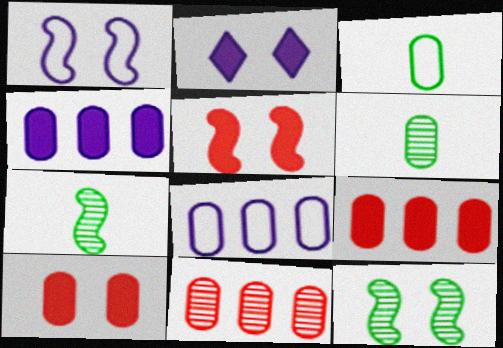[[1, 5, 12], 
[6, 8, 10]]